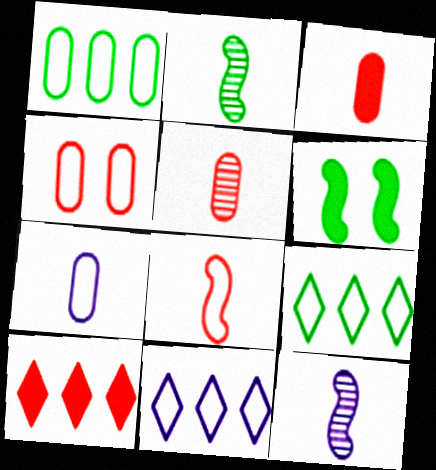[[1, 4, 7], 
[5, 6, 11]]